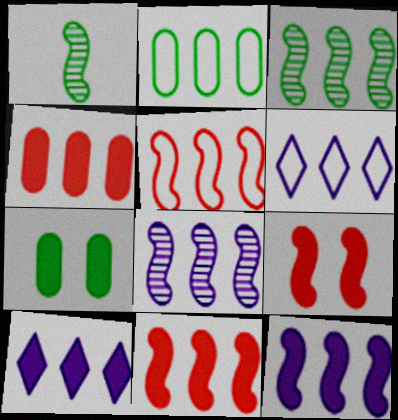[[2, 5, 6], 
[3, 4, 6], 
[3, 5, 12]]